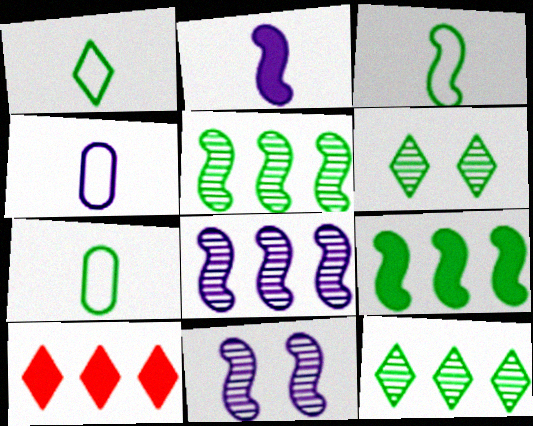[[1, 3, 7], 
[6, 7, 9], 
[7, 10, 11]]